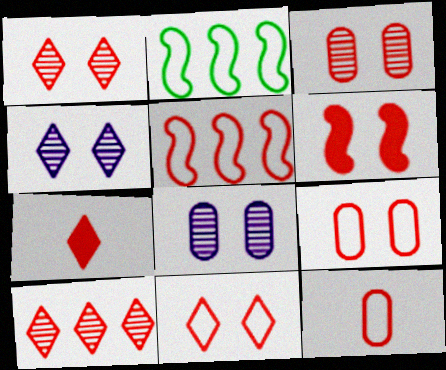[[1, 6, 9], 
[2, 7, 8], 
[3, 5, 7], 
[3, 6, 11], 
[5, 11, 12], 
[6, 10, 12], 
[7, 10, 11]]